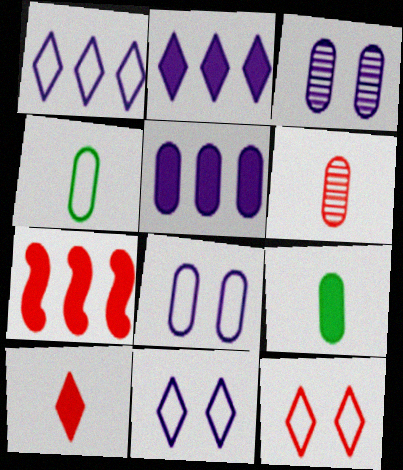[[6, 7, 12]]